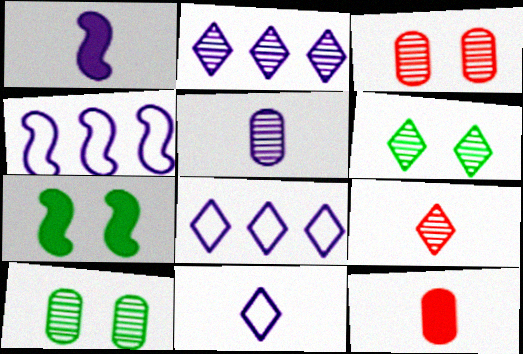[[1, 5, 11], 
[2, 6, 9], 
[4, 6, 12]]